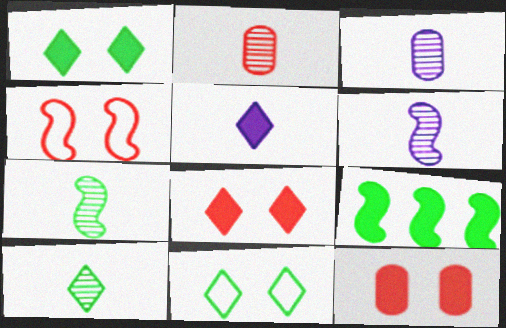[[2, 6, 10], 
[4, 6, 9], 
[5, 9, 12]]